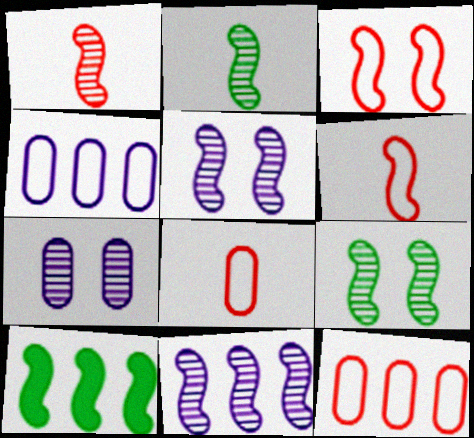[[1, 9, 11], 
[5, 6, 10]]